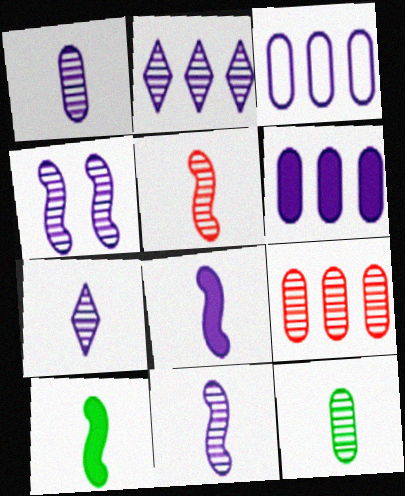[[1, 2, 4], 
[1, 7, 11], 
[5, 7, 12]]